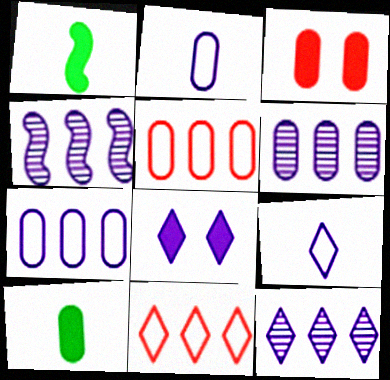[[2, 4, 8], 
[4, 6, 12], 
[8, 9, 12]]